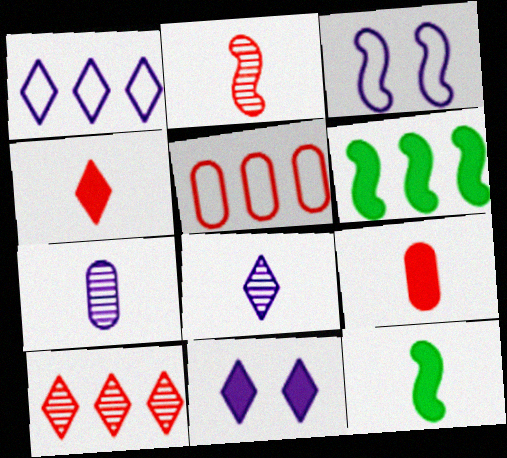[[1, 8, 11], 
[2, 3, 6], 
[6, 9, 11]]